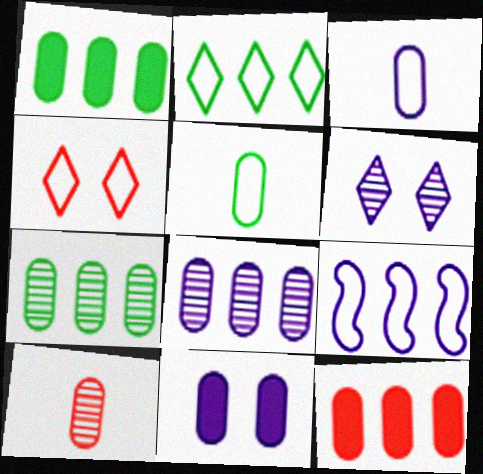[[3, 8, 11], 
[4, 5, 9]]